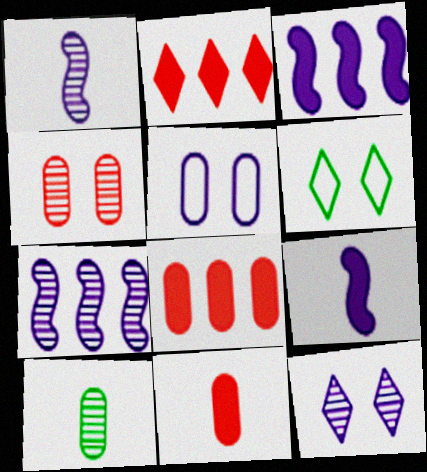[[1, 6, 8], 
[5, 8, 10], 
[6, 7, 11]]